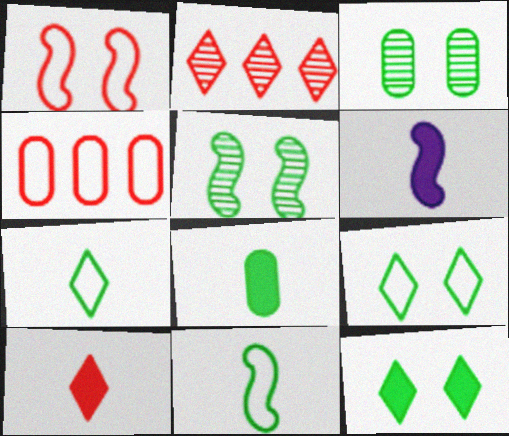[[6, 8, 10]]